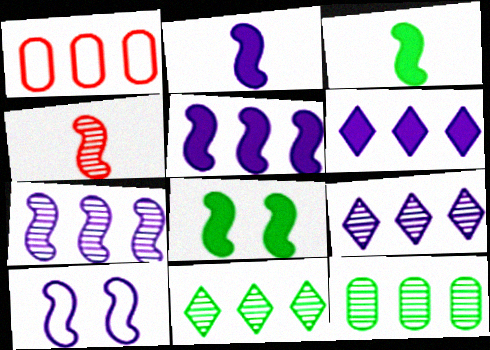[[1, 5, 11], 
[2, 7, 10]]